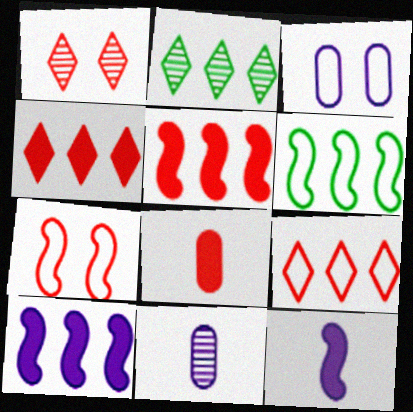[]